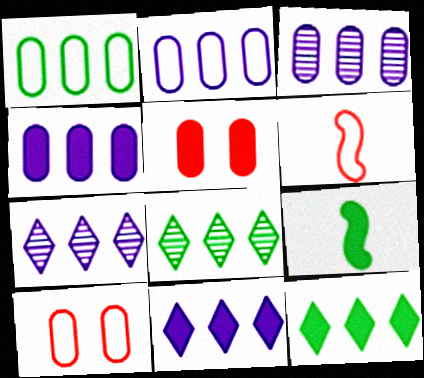[[2, 3, 4], 
[5, 9, 11], 
[7, 9, 10]]